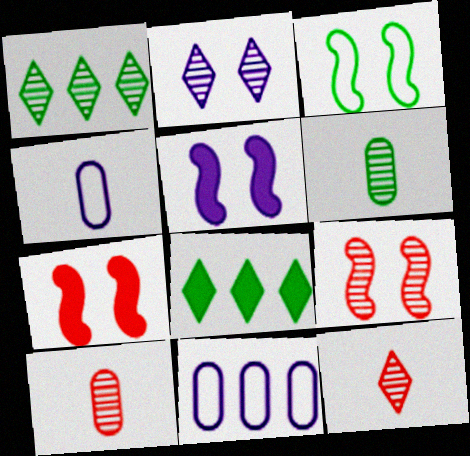[[1, 2, 12], 
[1, 4, 7], 
[3, 5, 9], 
[3, 6, 8], 
[4, 8, 9]]